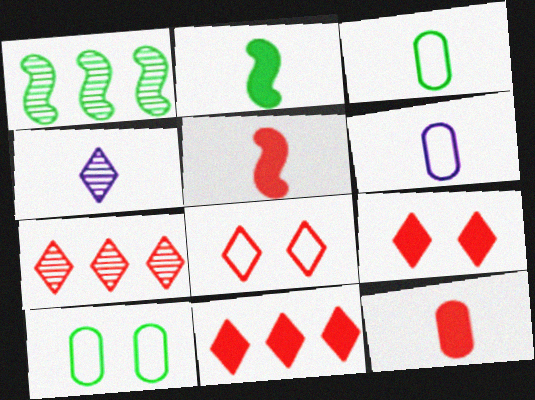[[1, 6, 9], 
[3, 4, 5]]